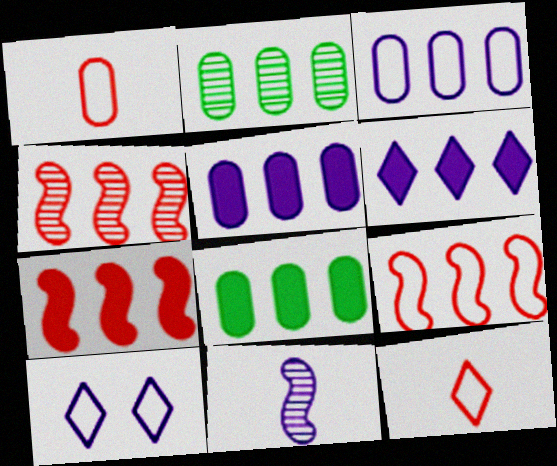[[2, 6, 9], 
[4, 7, 9], 
[5, 10, 11], 
[6, 7, 8]]